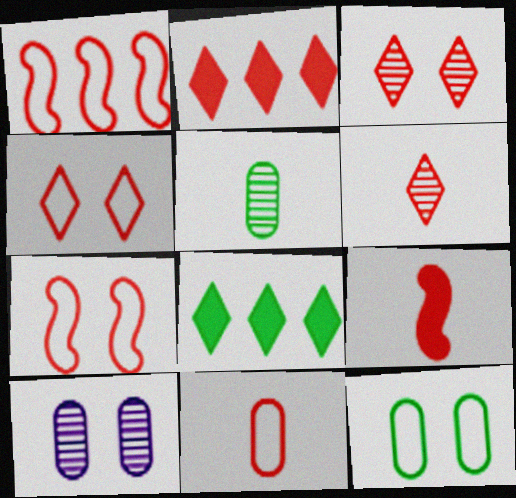[[1, 4, 11], 
[2, 4, 6], 
[6, 9, 11]]